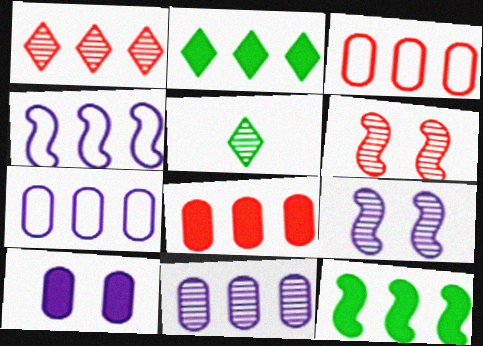[[1, 7, 12], 
[5, 6, 11]]